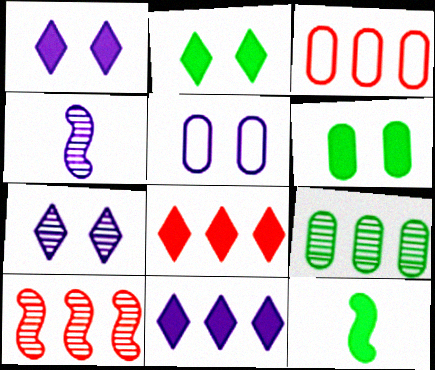[[2, 3, 4], 
[3, 7, 12], 
[3, 8, 10], 
[4, 5, 11]]